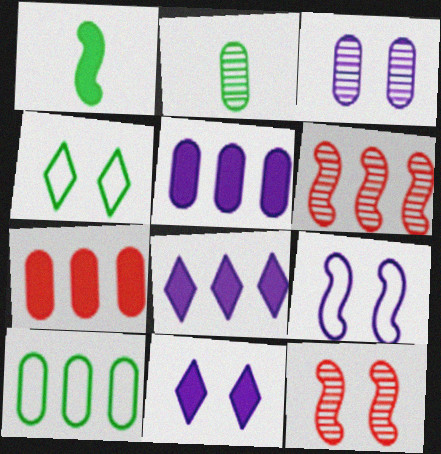[[1, 6, 9], 
[1, 7, 11], 
[3, 9, 11], 
[6, 8, 10]]